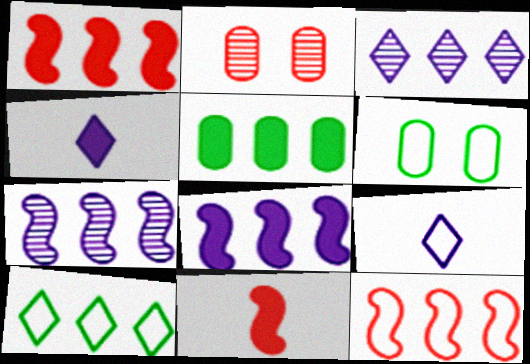[[3, 5, 12], 
[3, 6, 11], 
[6, 9, 12]]